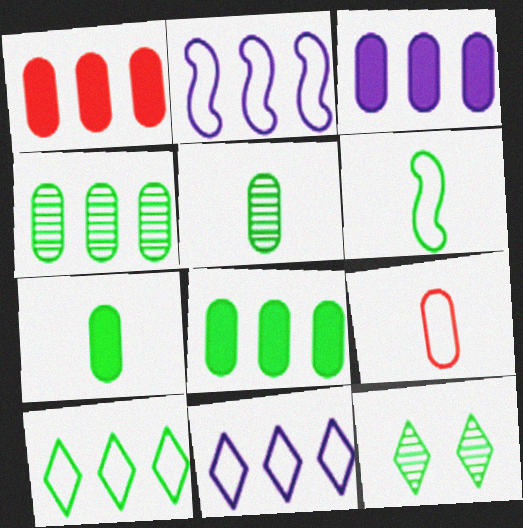[[1, 3, 8], 
[6, 8, 12]]